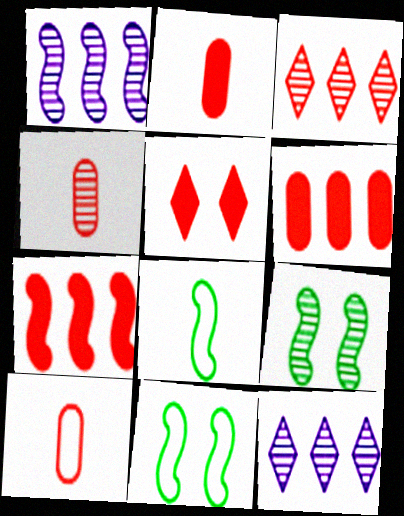[[2, 4, 10], 
[2, 5, 7], 
[2, 11, 12], 
[4, 9, 12]]